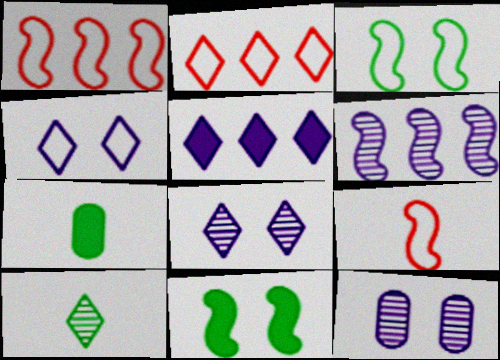[[1, 7, 8], 
[6, 9, 11]]